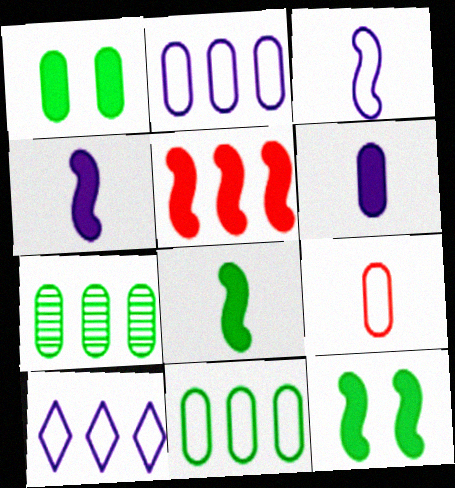[[4, 5, 12], 
[5, 7, 10]]